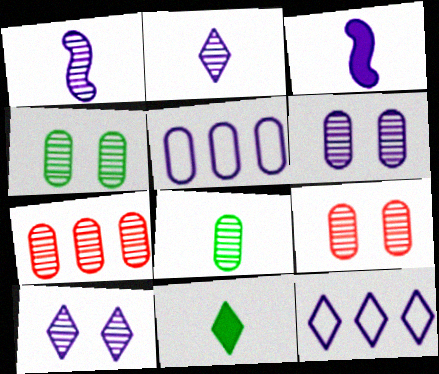[[3, 5, 10], 
[3, 6, 12], 
[4, 6, 9], 
[6, 7, 8]]